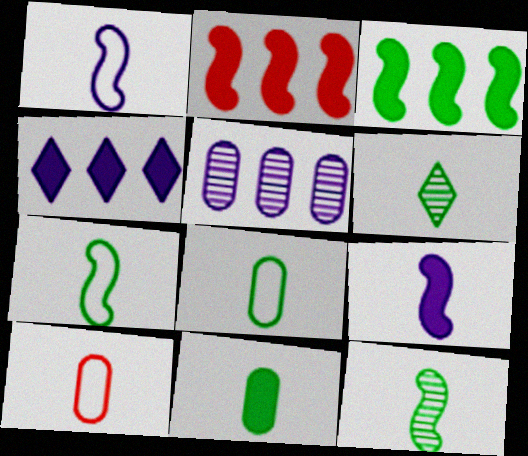[[6, 7, 11], 
[6, 9, 10]]